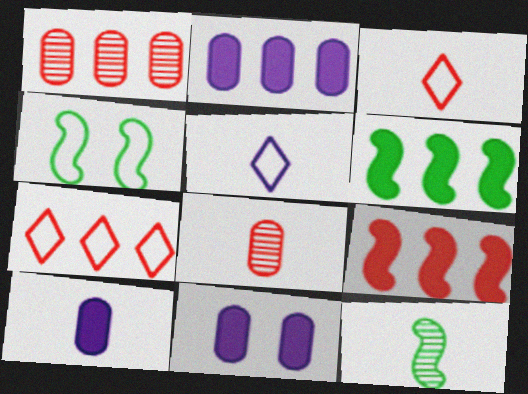[[1, 7, 9], 
[2, 10, 11], 
[3, 10, 12], 
[4, 6, 12], 
[7, 11, 12]]